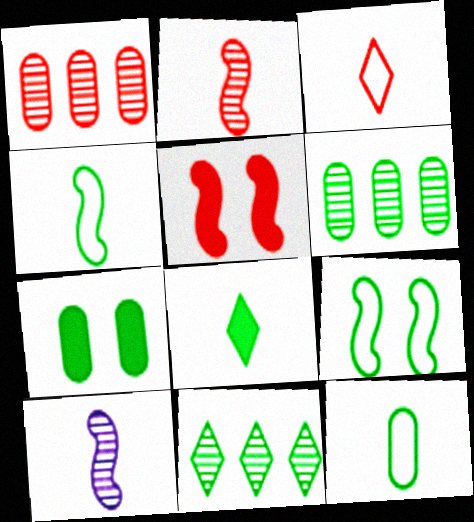[[1, 3, 5], 
[4, 7, 11], 
[6, 7, 12], 
[6, 8, 9]]